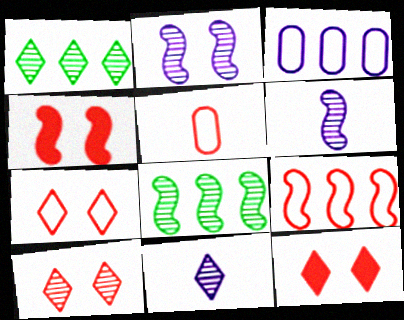[[1, 10, 11], 
[5, 7, 9], 
[7, 10, 12]]